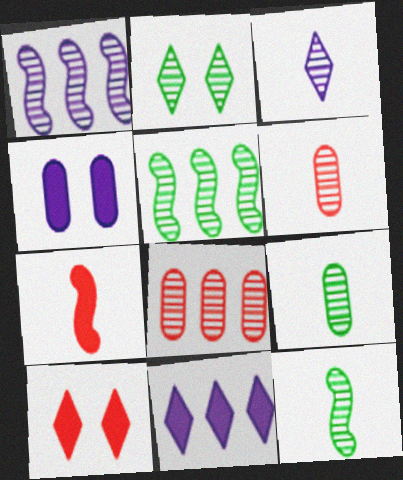[[1, 2, 6], 
[2, 5, 9], 
[3, 6, 12]]